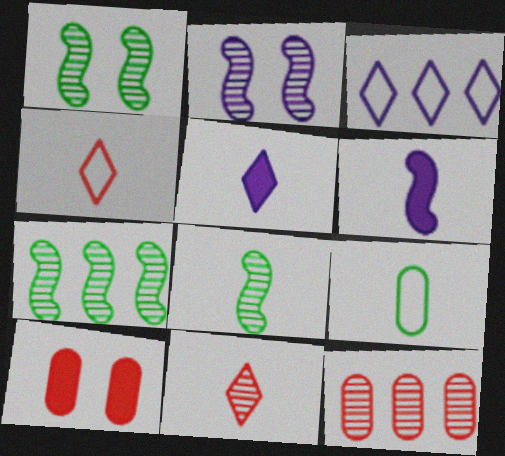[[1, 7, 8], 
[3, 8, 10], 
[6, 9, 11]]